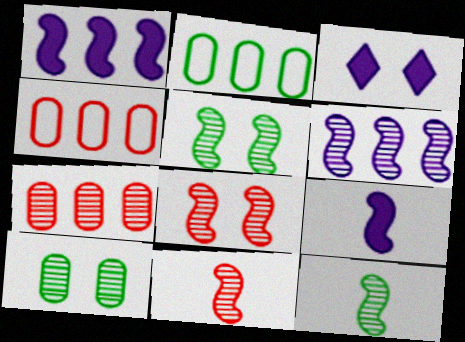[[2, 3, 11], 
[3, 4, 12], 
[5, 6, 11], 
[6, 8, 12]]